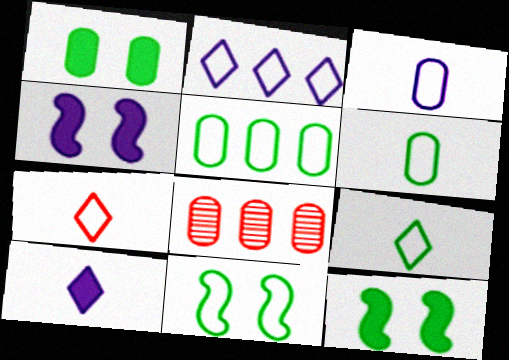[[1, 3, 8], 
[4, 8, 9], 
[5, 9, 11], 
[8, 10, 11]]